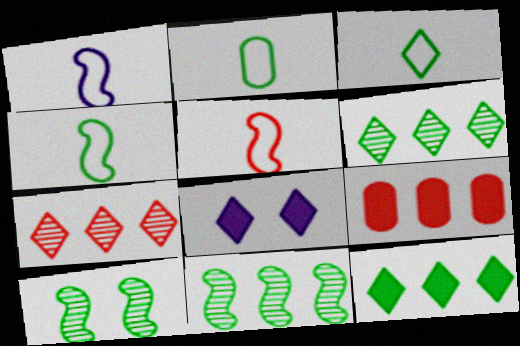[[1, 4, 5], 
[2, 3, 4], 
[2, 10, 12], 
[3, 7, 8]]